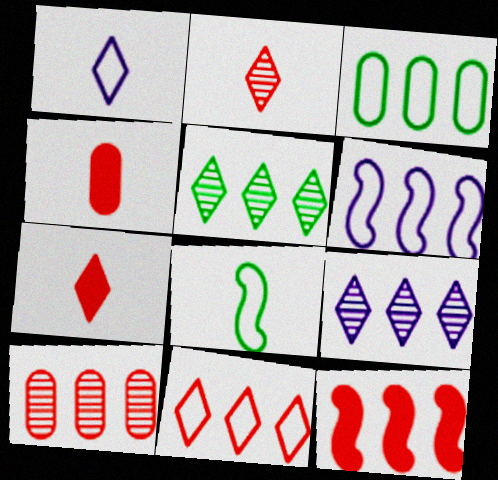[[3, 6, 11], 
[3, 9, 12], 
[10, 11, 12]]